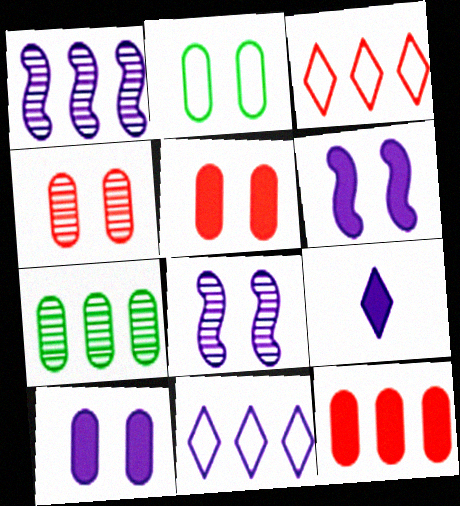[[2, 4, 10]]